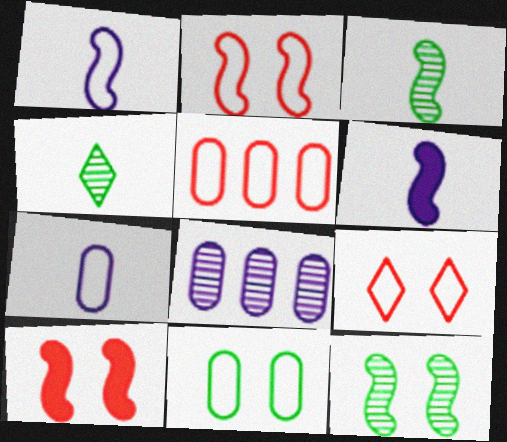[[5, 7, 11]]